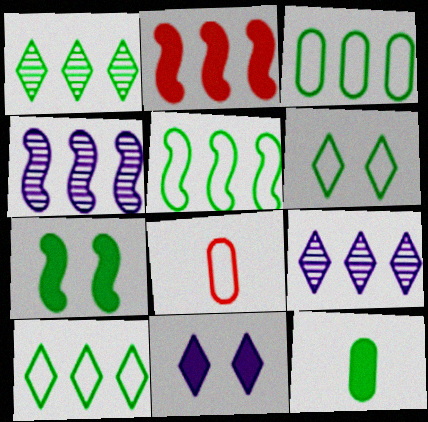[[2, 3, 9], 
[2, 4, 5], 
[2, 11, 12], 
[3, 5, 10], 
[7, 8, 9]]